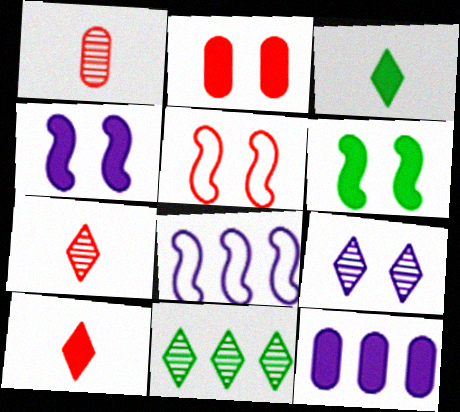[[6, 10, 12], 
[7, 9, 11]]